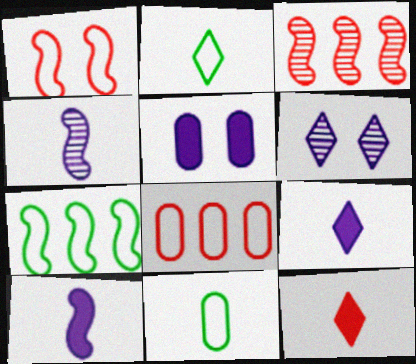[[2, 3, 5], 
[4, 11, 12]]